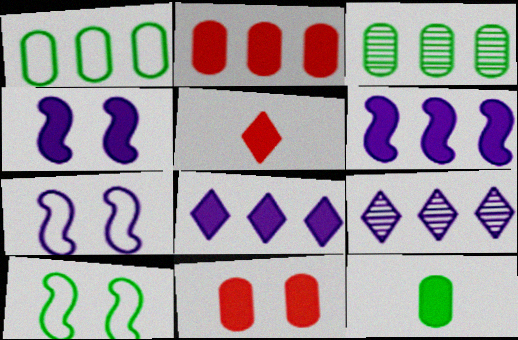[[3, 5, 7]]